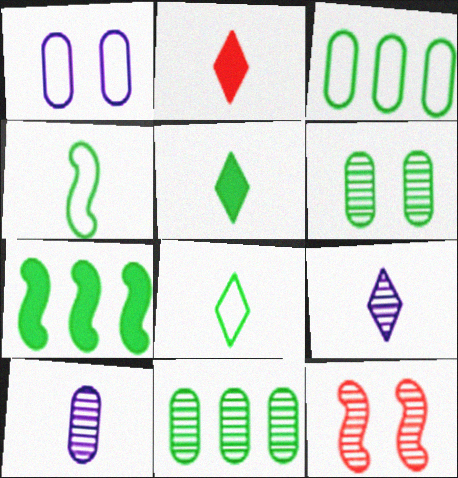[[2, 4, 10], 
[2, 8, 9], 
[6, 7, 8], 
[9, 11, 12]]